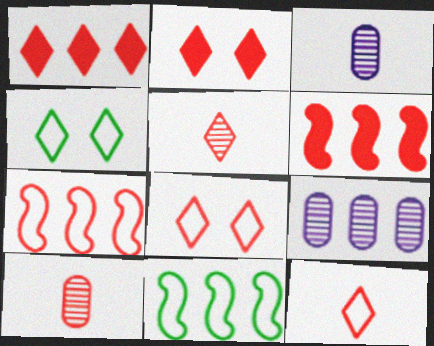[[1, 5, 8], 
[1, 9, 11], 
[2, 3, 11], 
[2, 7, 10], 
[3, 4, 6], 
[6, 8, 10]]